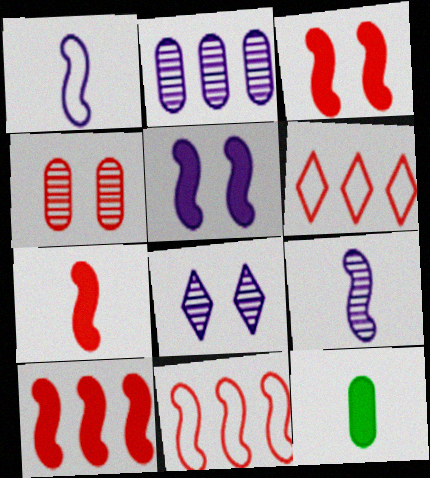[[2, 8, 9], 
[3, 7, 10], 
[4, 6, 7], 
[8, 11, 12]]